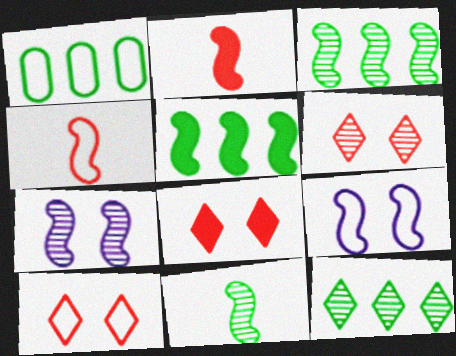[[1, 5, 12], 
[2, 3, 9], 
[4, 5, 7], 
[6, 8, 10]]